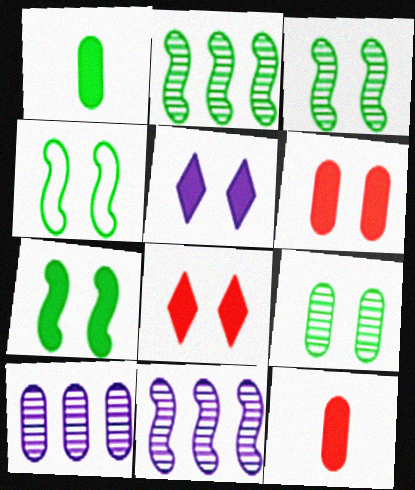[[3, 4, 7], 
[5, 6, 7]]